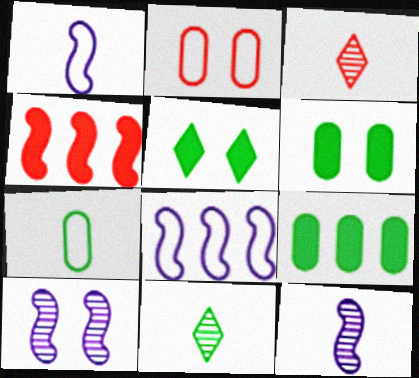[[2, 3, 4], 
[2, 5, 10], 
[3, 6, 8]]